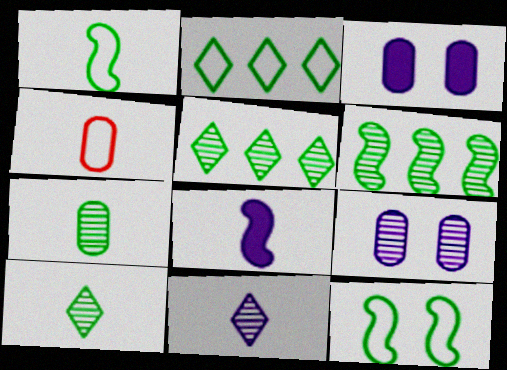[[4, 8, 10]]